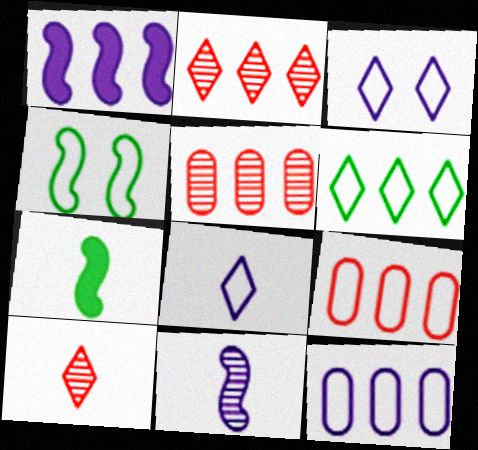[[1, 5, 6], 
[3, 5, 7], 
[4, 8, 9]]